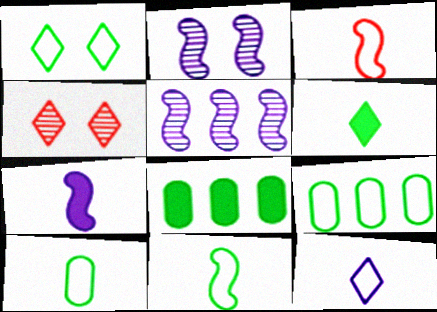[[1, 9, 11], 
[3, 10, 12], 
[4, 7, 9]]